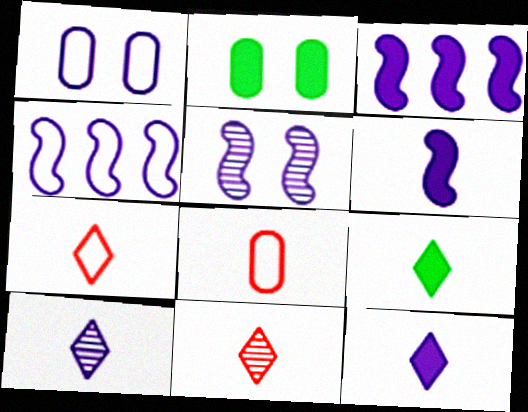[[1, 3, 10], 
[2, 4, 11], 
[4, 5, 6], 
[7, 9, 10]]